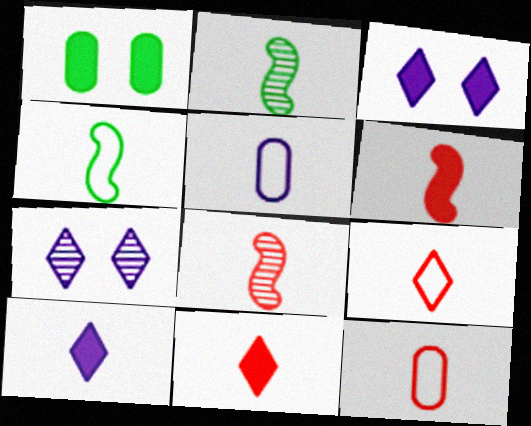[[2, 5, 11], 
[2, 10, 12], 
[4, 5, 9], 
[8, 11, 12]]